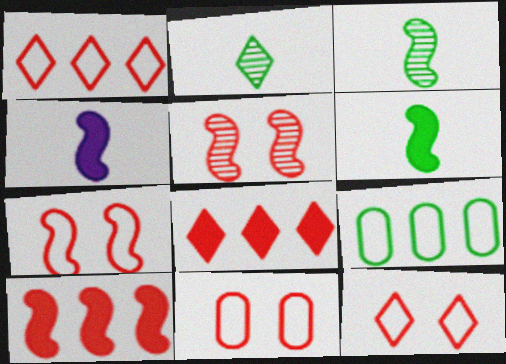[[7, 11, 12]]